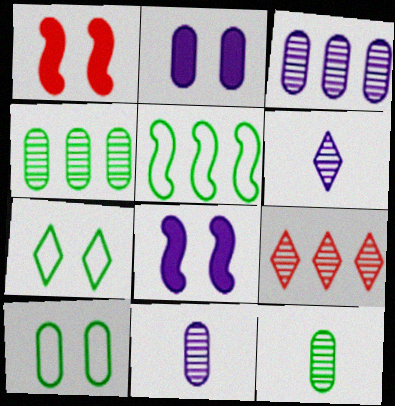[]